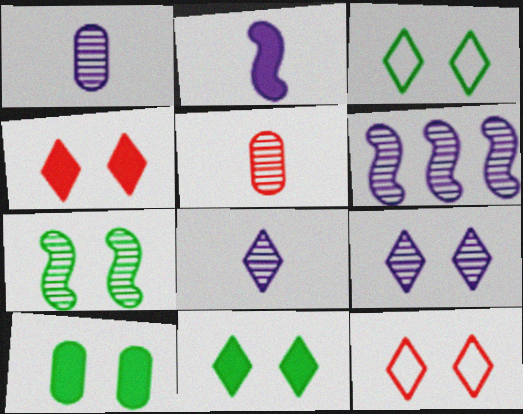[[1, 6, 9], 
[3, 4, 9], 
[3, 7, 10], 
[9, 11, 12]]